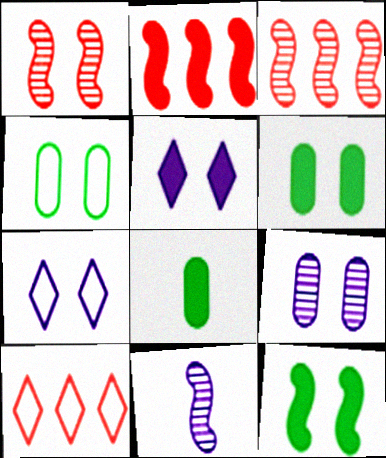[[1, 4, 5], 
[1, 6, 7], 
[2, 5, 8], 
[3, 7, 8], 
[6, 10, 11]]